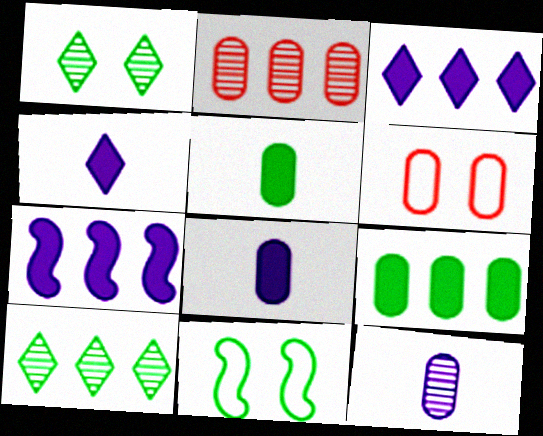[[2, 4, 11], 
[5, 10, 11], 
[6, 9, 12]]